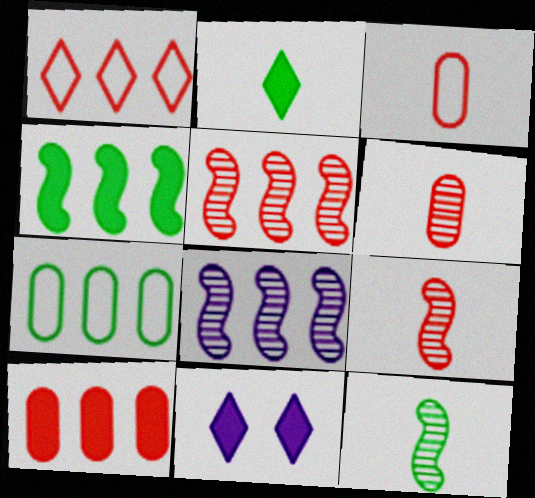[[1, 5, 10], 
[7, 9, 11]]